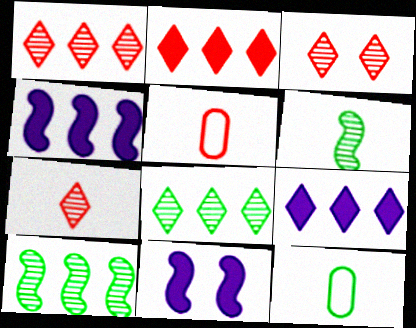[[1, 3, 7], 
[1, 11, 12], 
[3, 4, 12], 
[5, 8, 11]]